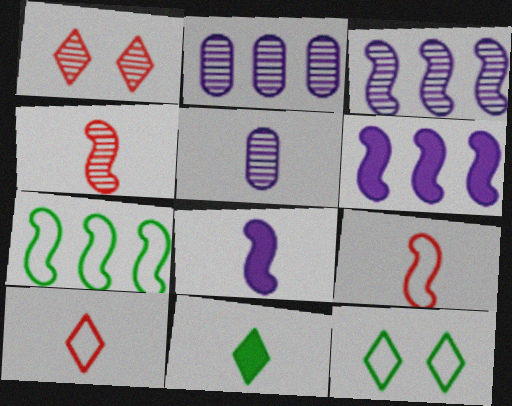[[5, 9, 11]]